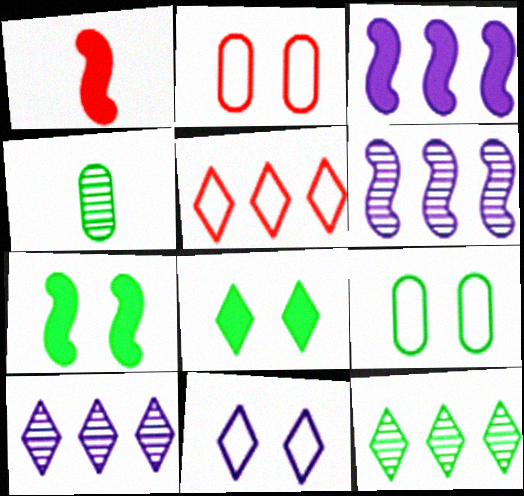[[1, 3, 7], 
[1, 9, 10]]